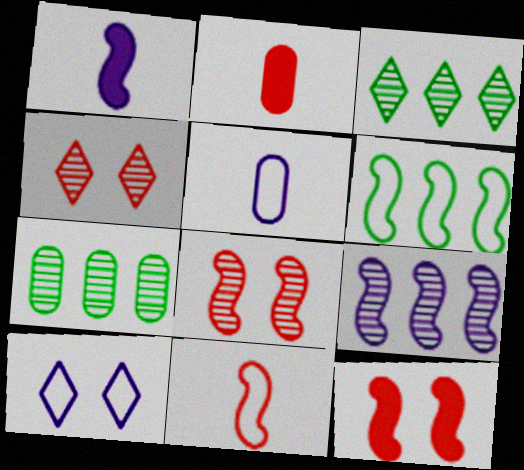[[1, 6, 8], 
[3, 5, 12]]